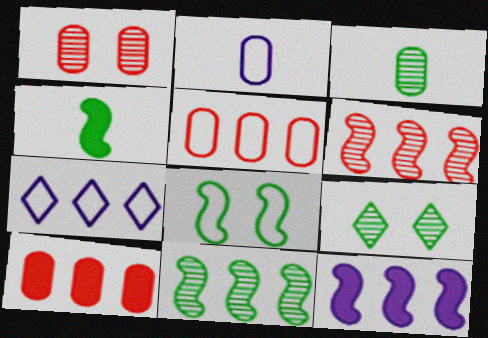[[1, 4, 7], 
[3, 9, 11], 
[4, 8, 11], 
[7, 10, 11]]